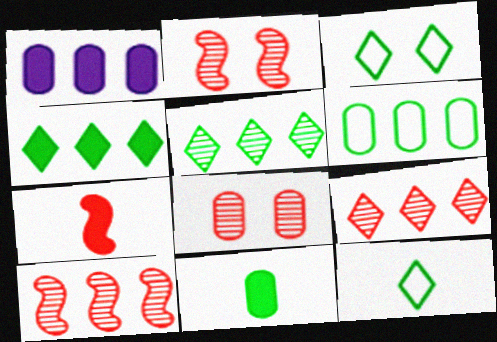[[1, 2, 12]]